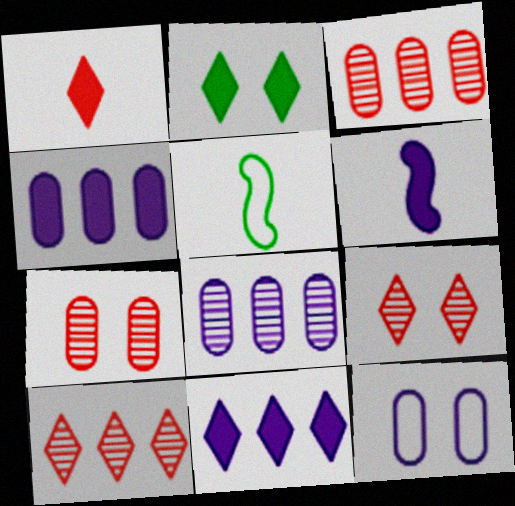[[1, 2, 11], 
[4, 5, 9], 
[5, 7, 11]]